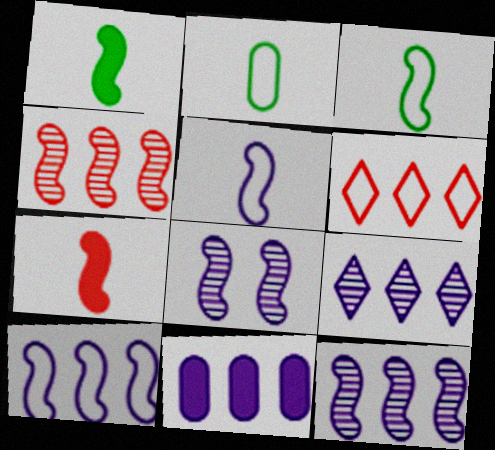[[9, 10, 11]]